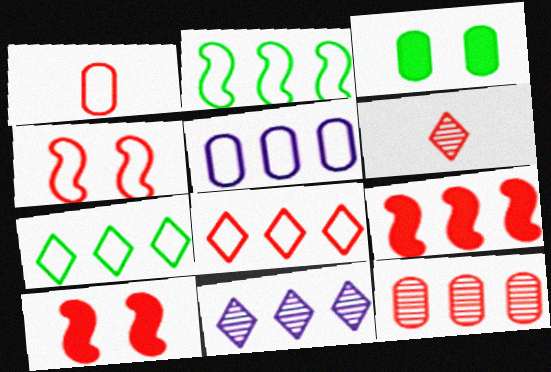[[1, 4, 8], 
[2, 5, 8], 
[8, 9, 12]]